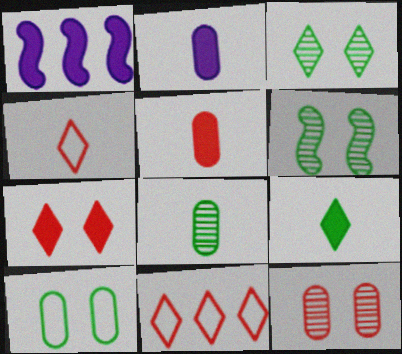[[2, 6, 11]]